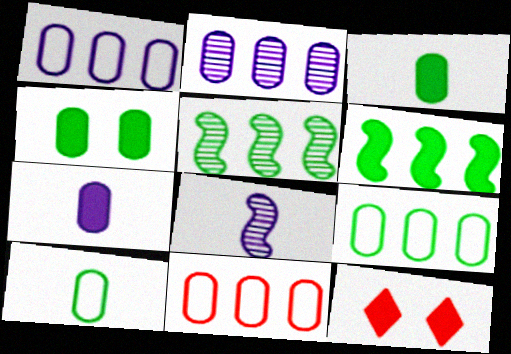[[1, 9, 11], 
[6, 7, 12], 
[8, 9, 12]]